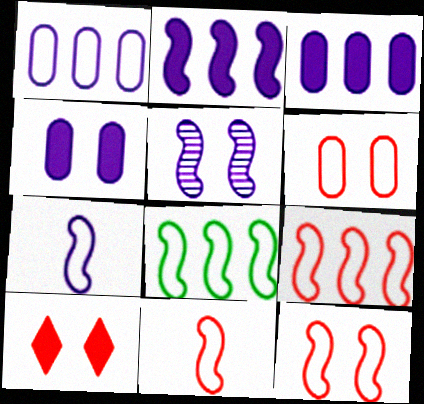[[2, 5, 7], 
[7, 8, 12], 
[9, 11, 12]]